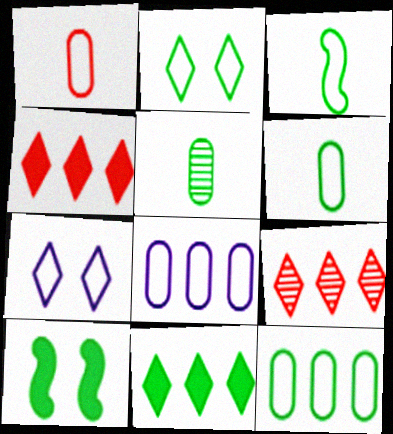[[2, 3, 12]]